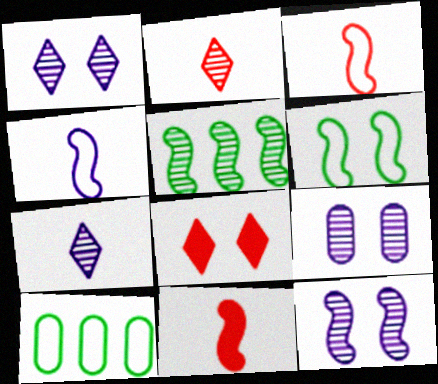[[1, 9, 12], 
[1, 10, 11], 
[2, 5, 9], 
[6, 8, 9]]